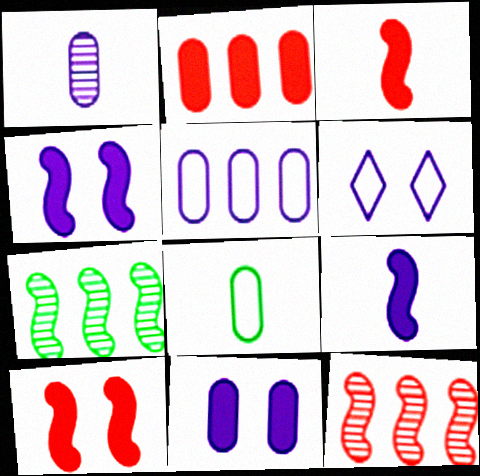[[1, 5, 11]]